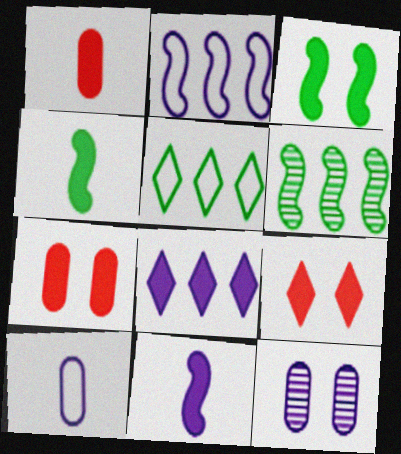[[1, 3, 8], 
[4, 7, 8], 
[6, 9, 10]]